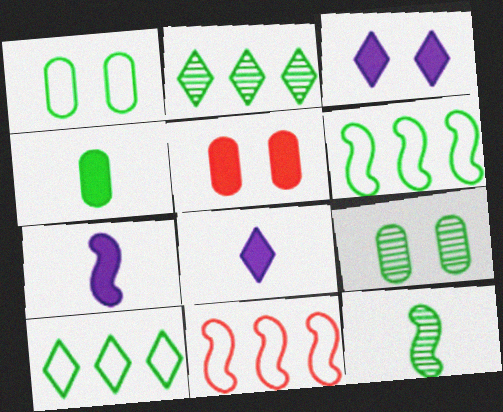[[2, 9, 12], 
[8, 9, 11]]